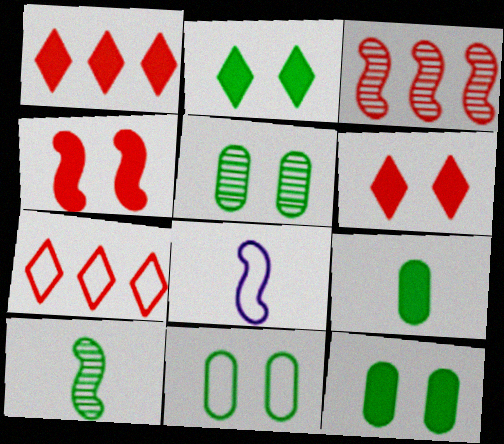[[1, 5, 8], 
[5, 11, 12], 
[7, 8, 11]]